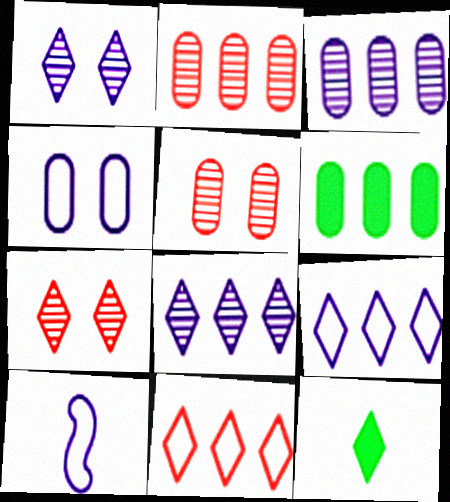[[1, 11, 12], 
[4, 9, 10], 
[6, 7, 10], 
[7, 9, 12]]